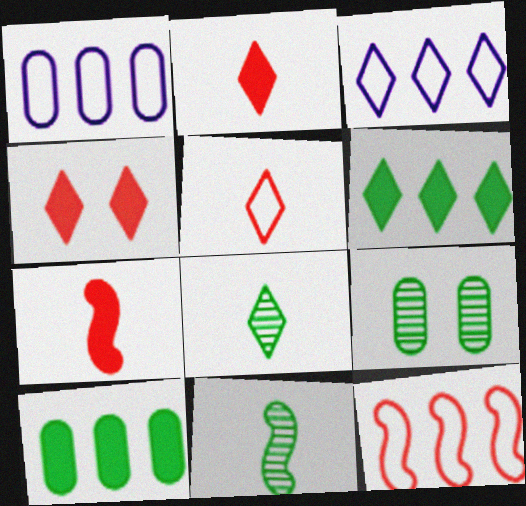[[1, 4, 11], 
[3, 4, 8], 
[3, 7, 9]]